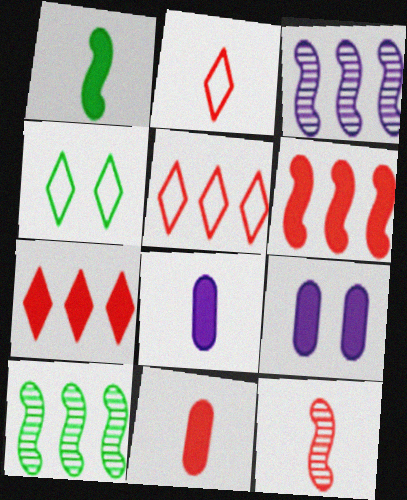[[1, 7, 9], 
[2, 9, 10], 
[2, 11, 12], 
[3, 4, 11]]